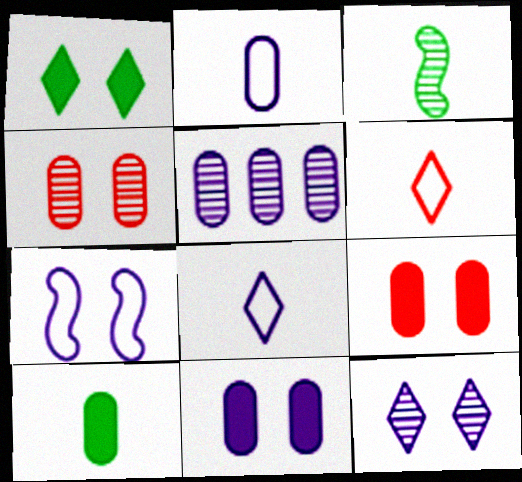[[1, 4, 7], 
[2, 5, 11], 
[7, 11, 12]]